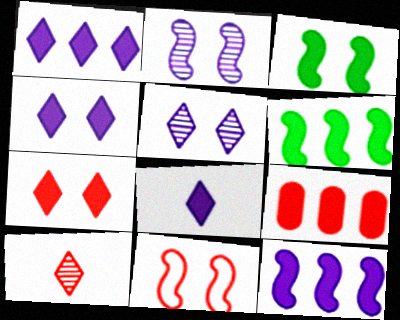[[1, 4, 8], 
[1, 6, 9], 
[2, 3, 11], 
[3, 8, 9], 
[9, 10, 11]]